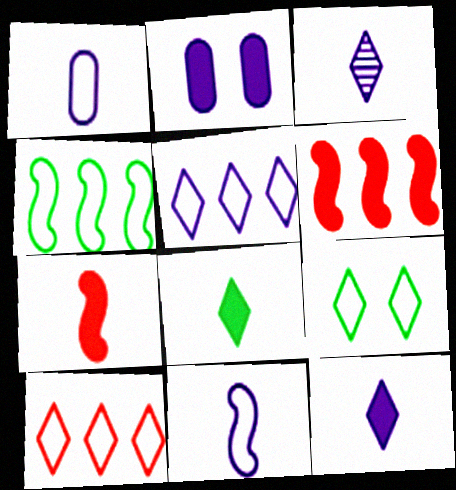[[2, 6, 8]]